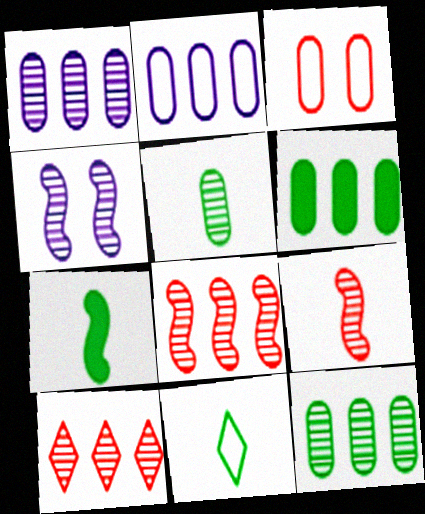[[4, 5, 10], 
[5, 7, 11]]